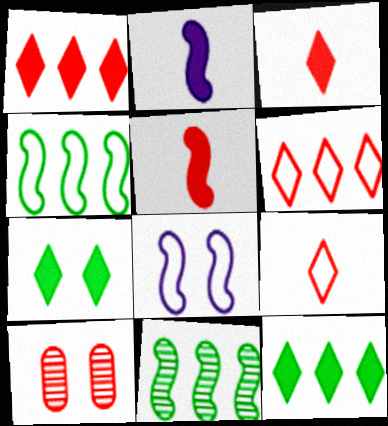[[5, 6, 10], 
[5, 8, 11], 
[7, 8, 10]]